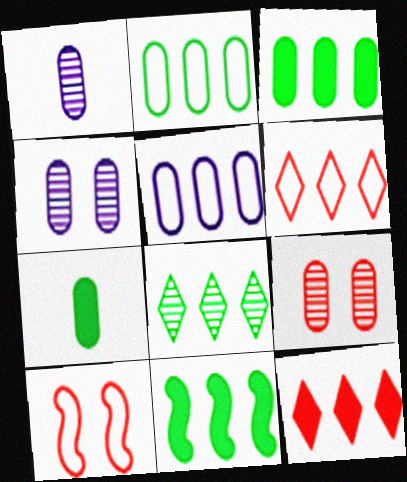[[2, 8, 11], 
[5, 7, 9]]